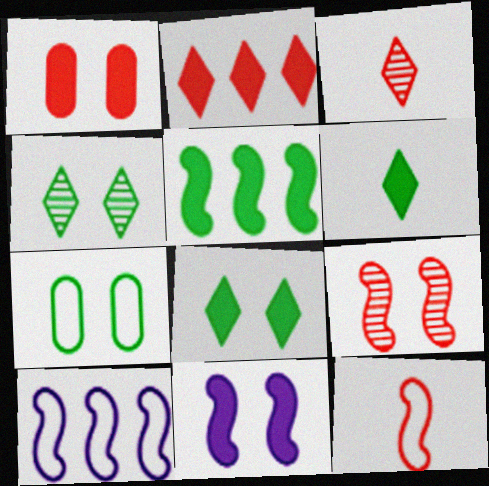[[1, 8, 11]]